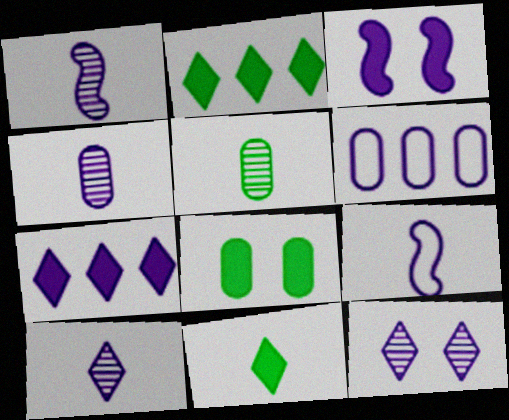[[1, 4, 10], 
[3, 6, 10]]